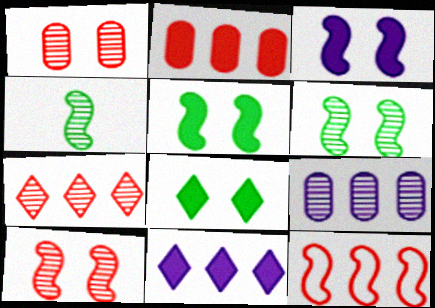[[2, 7, 12], 
[3, 4, 12]]